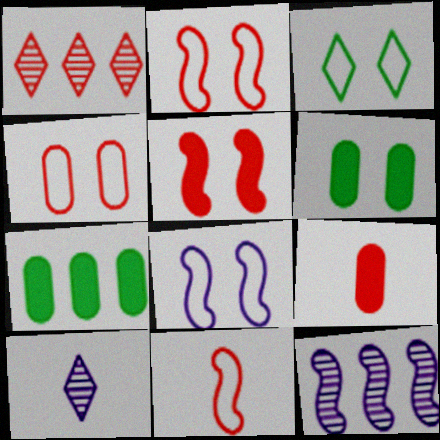[[1, 2, 9], 
[2, 7, 10], 
[3, 4, 8], 
[3, 9, 12]]